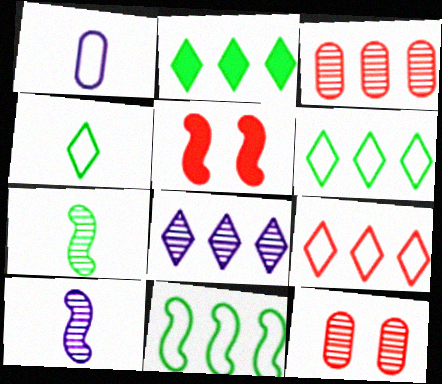[[2, 8, 9], 
[5, 10, 11], 
[7, 8, 12]]